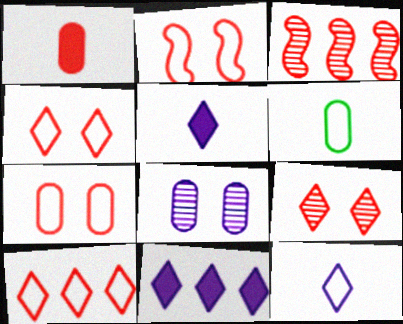[[1, 3, 4], 
[2, 4, 7]]